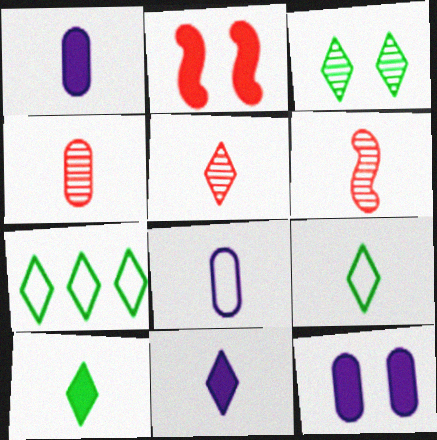[[1, 6, 9], 
[3, 7, 10], 
[4, 5, 6], 
[5, 9, 11], 
[6, 7, 12], 
[6, 8, 10]]